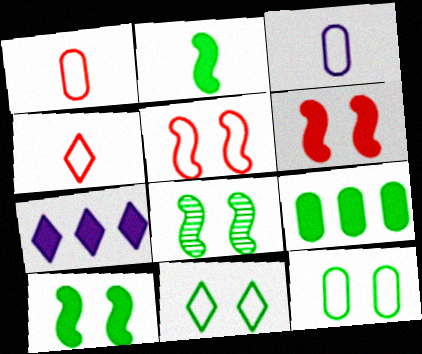[[1, 7, 8]]